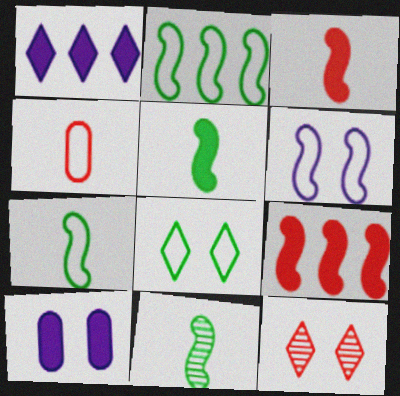[[4, 9, 12], 
[5, 7, 11], 
[6, 9, 11]]